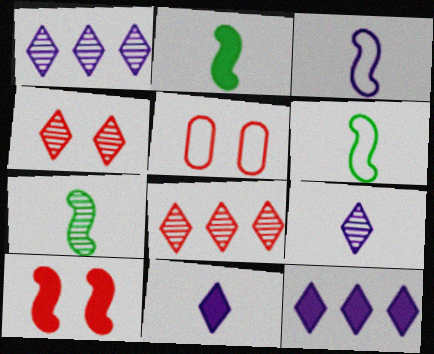[[1, 2, 5], 
[2, 6, 7], 
[4, 5, 10], 
[5, 7, 12]]